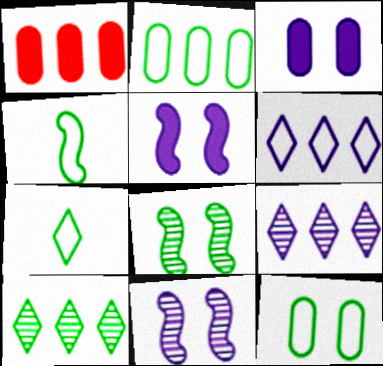[[1, 7, 11]]